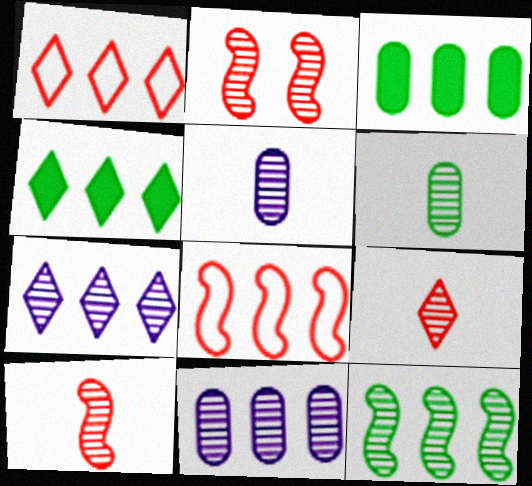[[1, 4, 7], 
[2, 6, 7], 
[3, 7, 8], 
[4, 8, 11]]